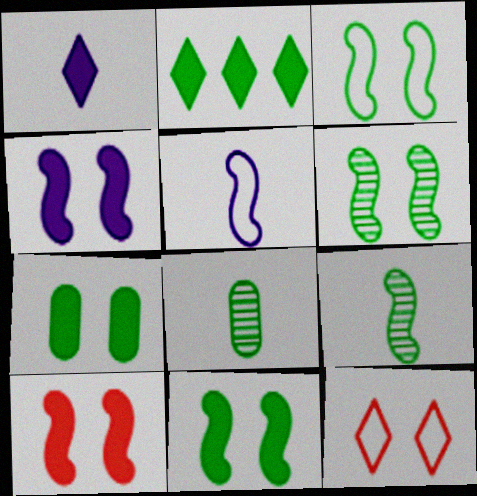[[2, 3, 8], 
[3, 6, 11], 
[4, 10, 11]]